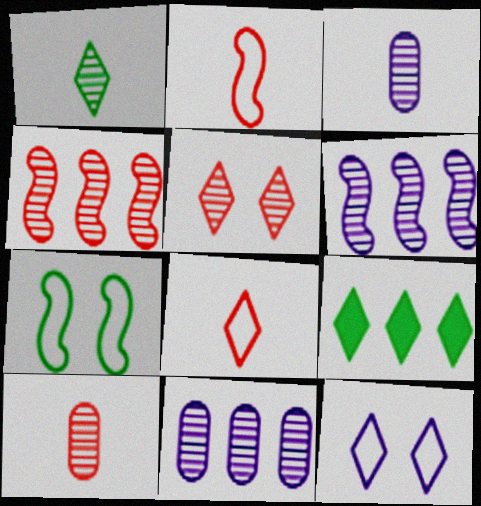[[4, 5, 10]]